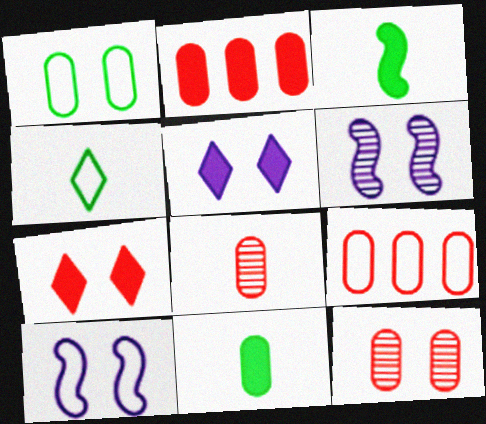[[1, 6, 7], 
[2, 3, 5], 
[2, 4, 6], 
[4, 9, 10]]